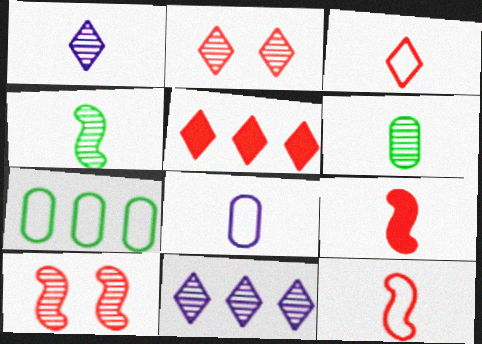[[2, 3, 5], 
[6, 10, 11]]